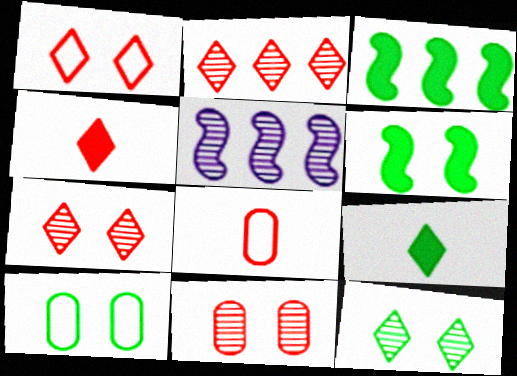[[1, 2, 4], 
[4, 5, 10], 
[6, 10, 12]]